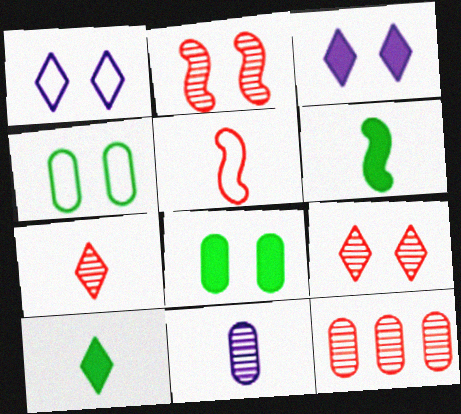[[1, 2, 8], 
[1, 6, 12], 
[2, 3, 4], 
[2, 7, 12], 
[5, 10, 11]]